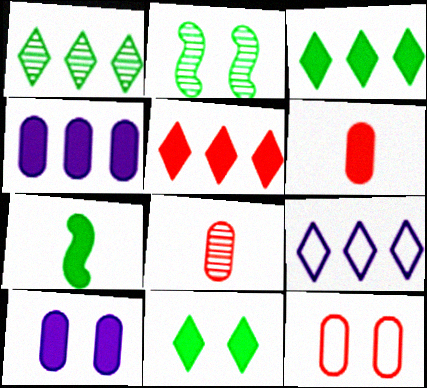[[1, 5, 9], 
[2, 6, 9], 
[5, 7, 10]]